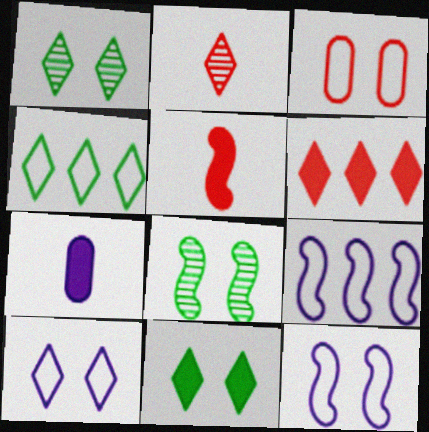[[5, 8, 9]]